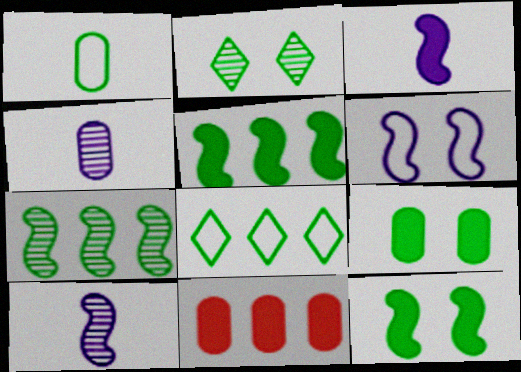[[1, 2, 5]]